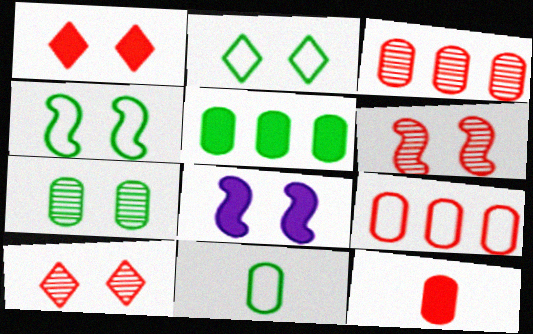[[4, 6, 8], 
[5, 7, 11]]